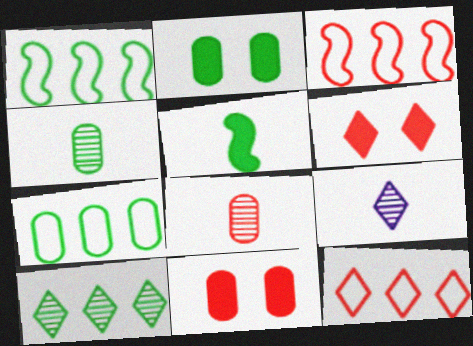[[1, 9, 11], 
[2, 3, 9], 
[2, 4, 7], 
[3, 6, 8]]